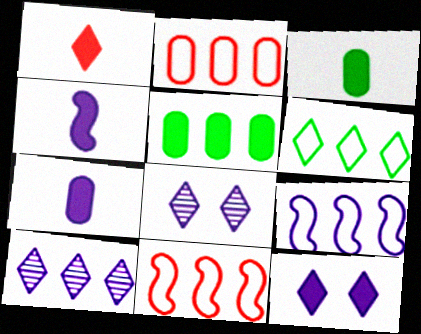[[1, 3, 4], 
[1, 6, 8], 
[2, 6, 9], 
[3, 8, 11], 
[5, 10, 11], 
[7, 8, 9]]